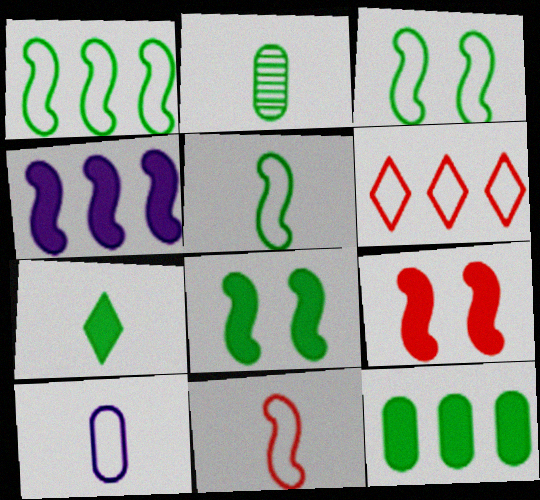[[1, 3, 5], 
[2, 5, 7], 
[3, 6, 10], 
[7, 8, 12]]